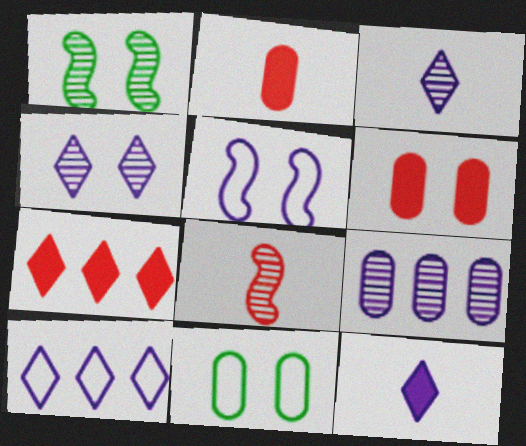[[1, 2, 10], 
[2, 9, 11], 
[4, 10, 12], 
[5, 9, 12]]